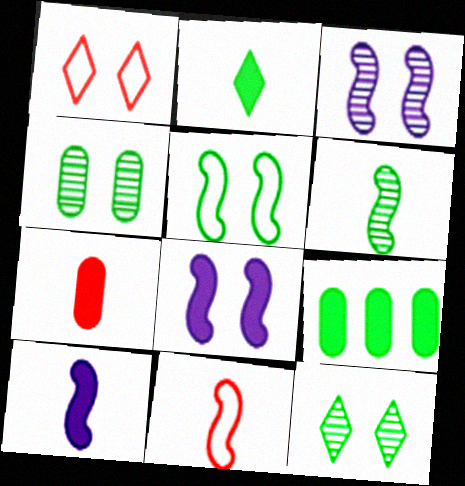[[1, 4, 8], 
[2, 7, 10], 
[6, 10, 11]]